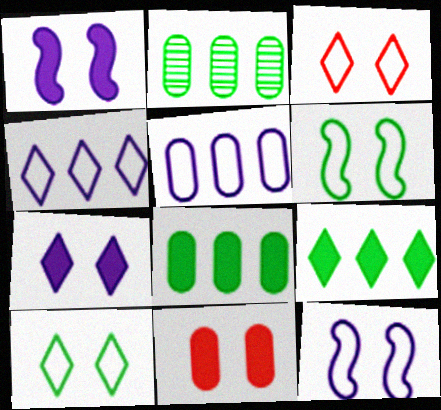[]